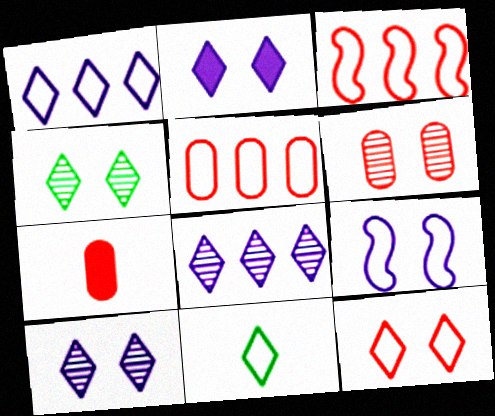[[1, 11, 12], 
[2, 4, 12], 
[5, 6, 7], 
[5, 9, 11]]